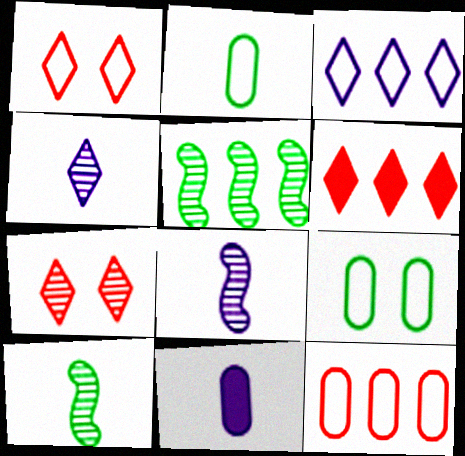[[1, 5, 11], 
[6, 8, 9]]